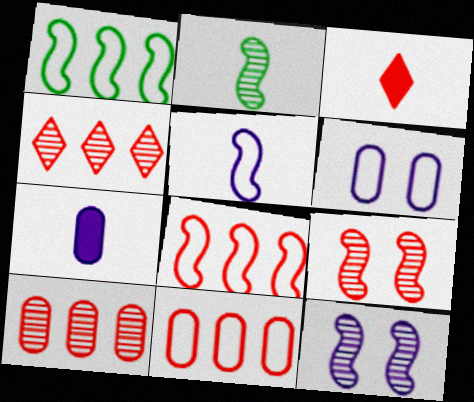[[3, 9, 11]]